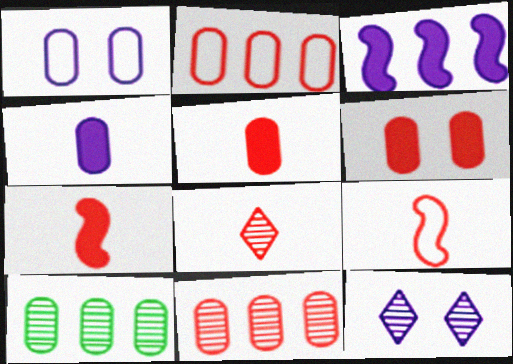[[1, 5, 10], 
[5, 8, 9]]